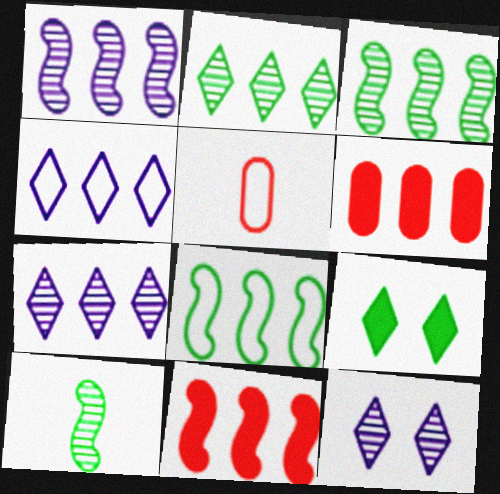[[1, 5, 9], 
[1, 8, 11], 
[3, 4, 6], 
[6, 7, 8]]